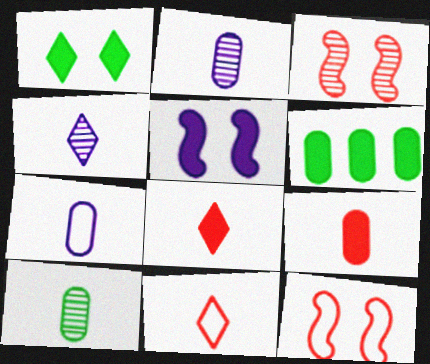[[4, 6, 12], 
[5, 6, 8], 
[7, 9, 10]]